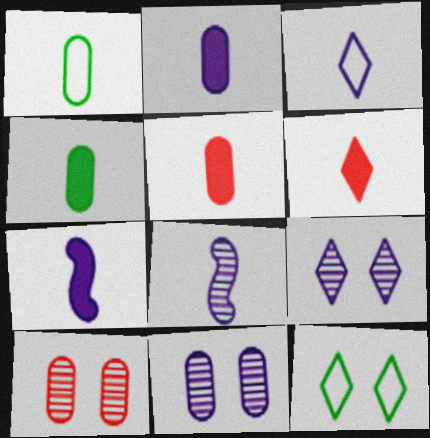[[1, 6, 8], 
[2, 3, 8], 
[2, 4, 5], 
[4, 6, 7]]